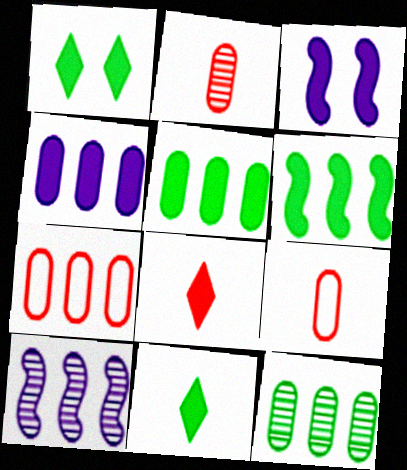[[1, 9, 10], 
[3, 5, 8], 
[4, 7, 12]]